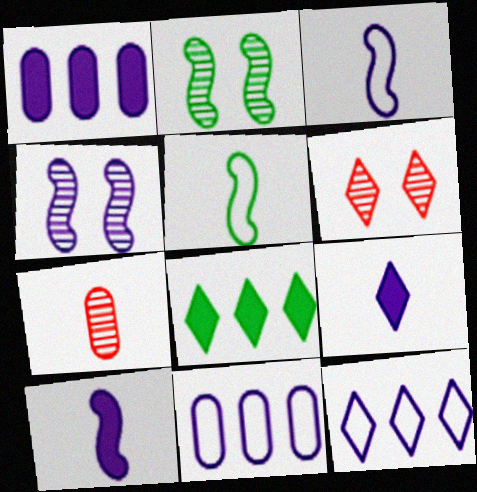[[1, 5, 6], 
[4, 9, 11], 
[5, 7, 9]]